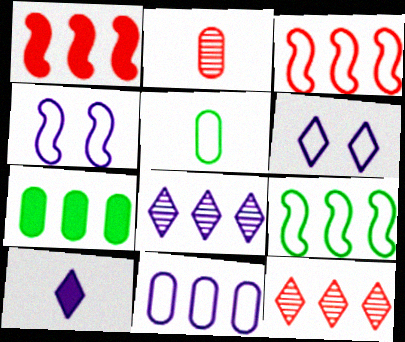[[3, 5, 6], 
[3, 7, 8], 
[6, 8, 10]]